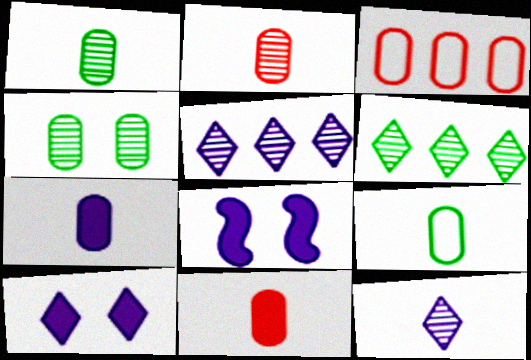[[2, 7, 9], 
[3, 4, 7]]